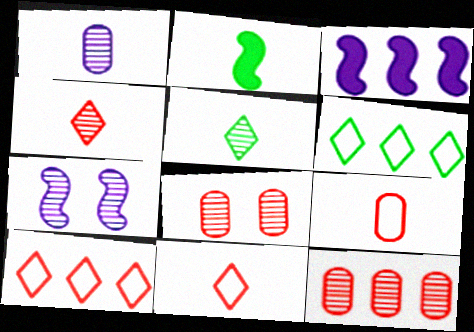[[1, 2, 11], 
[3, 6, 12], 
[5, 7, 12]]